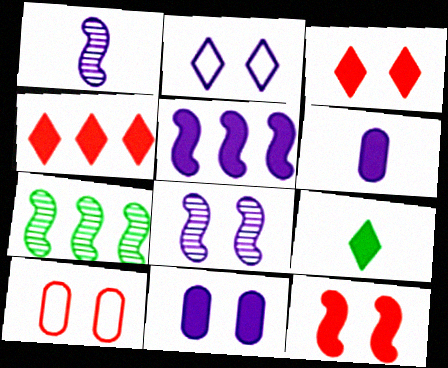[[2, 8, 11]]